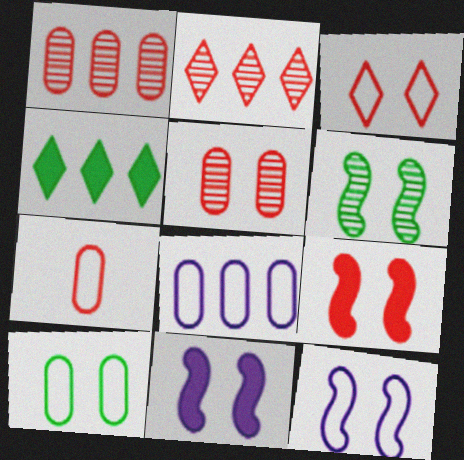[[2, 7, 9], 
[3, 5, 9], 
[3, 10, 12], 
[6, 9, 12], 
[7, 8, 10]]